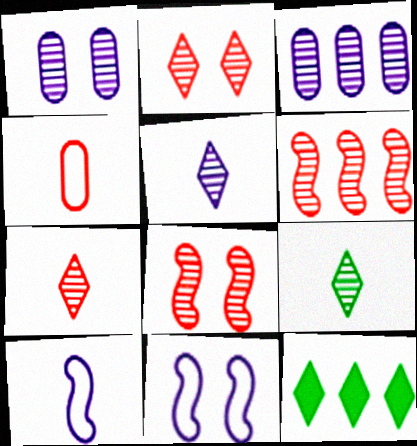[[1, 6, 9], 
[3, 8, 9], 
[5, 7, 9]]